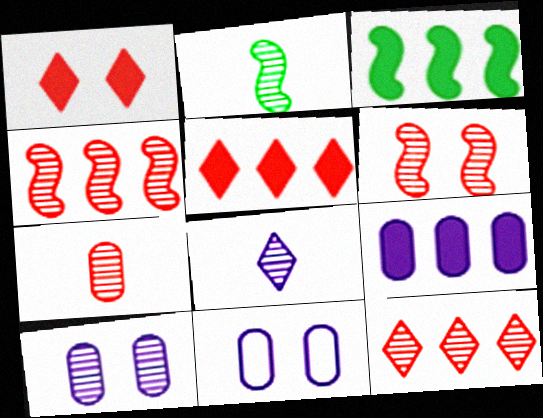[[2, 5, 11], 
[2, 7, 8], 
[2, 10, 12], 
[3, 5, 9], 
[6, 7, 12]]